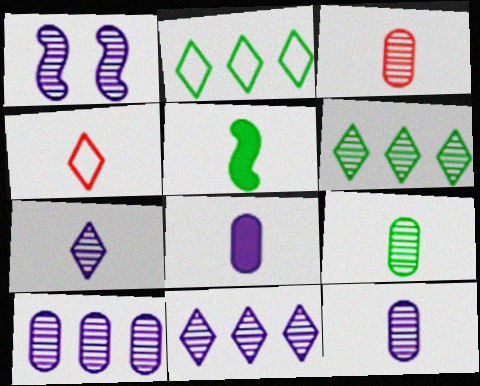[[1, 3, 6], 
[1, 7, 10], 
[1, 11, 12], 
[3, 9, 12], 
[4, 5, 12]]